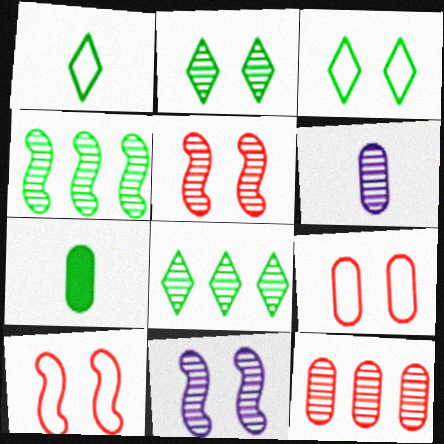[[3, 4, 7], 
[5, 6, 8]]